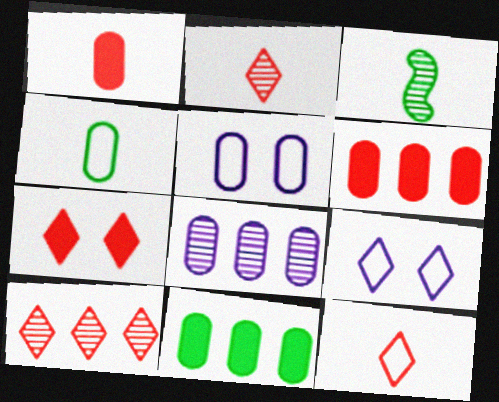[[3, 6, 9], 
[7, 10, 12]]